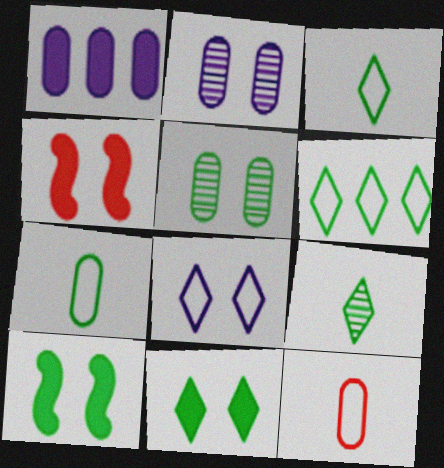[[1, 5, 12], 
[4, 5, 8], 
[6, 9, 11]]